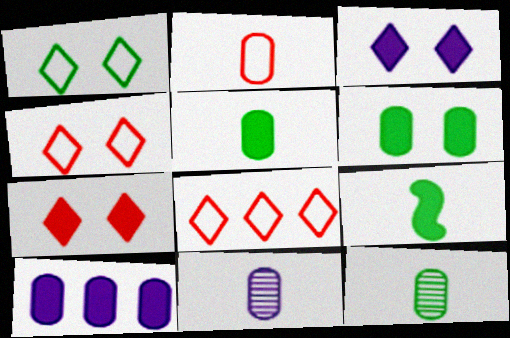[[2, 5, 11], 
[7, 9, 10]]